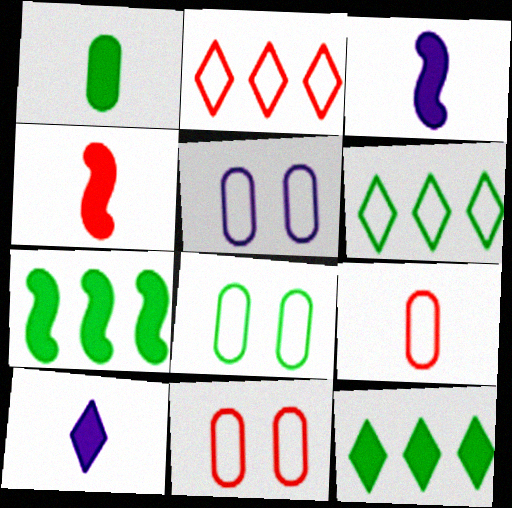[[1, 4, 10], 
[5, 8, 11]]